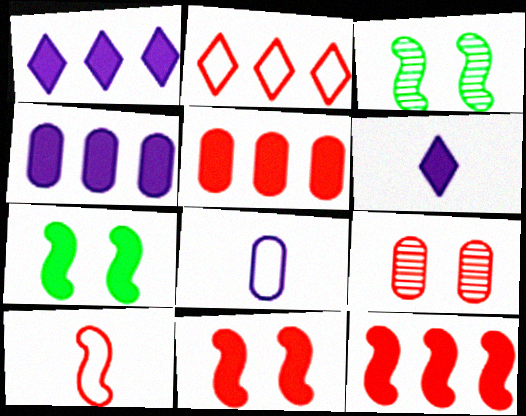[[5, 6, 7]]